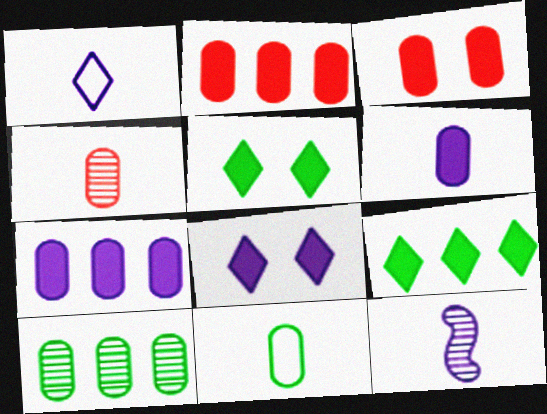[[1, 6, 12], 
[4, 6, 11]]